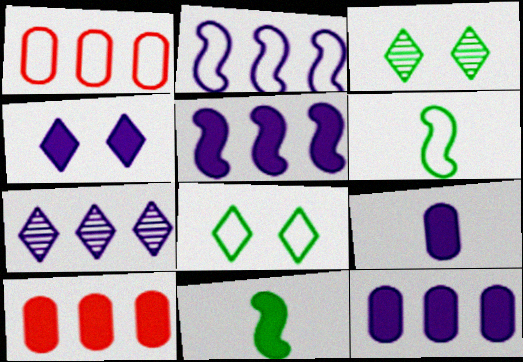[[2, 7, 12], 
[4, 5, 9], 
[4, 10, 11]]